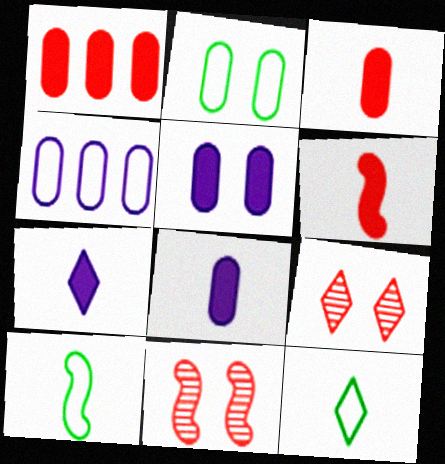[]